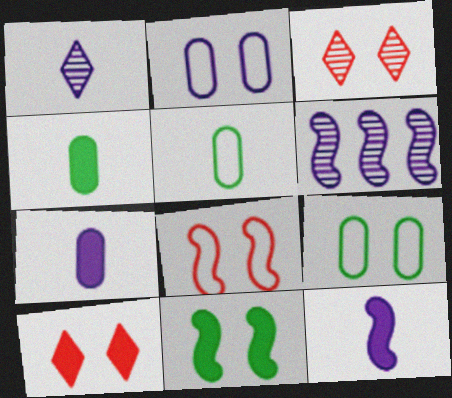[[2, 3, 11], 
[5, 6, 10]]